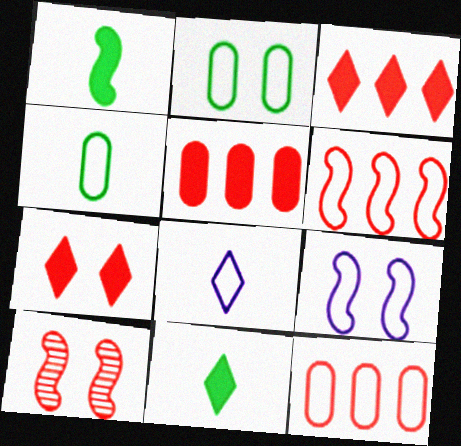[[2, 6, 8]]